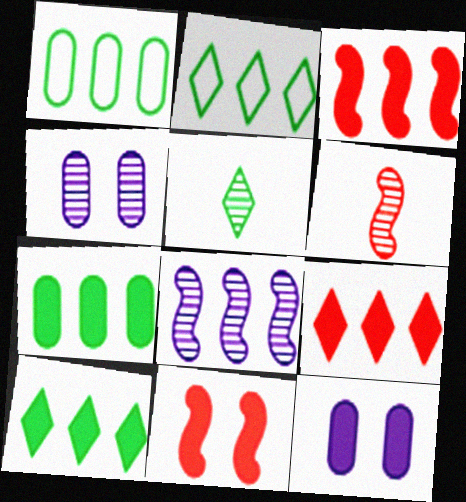[[1, 8, 9], 
[2, 6, 12]]